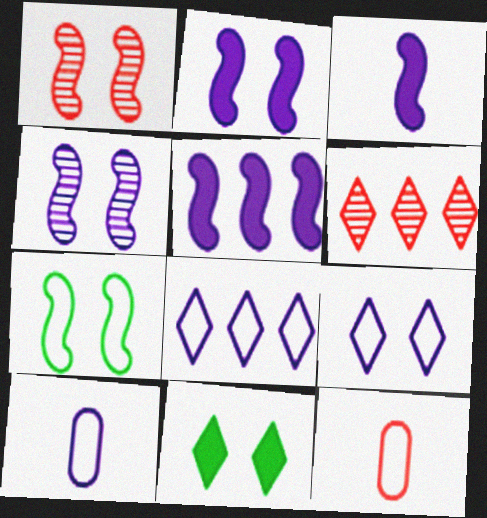[[1, 2, 7], 
[2, 3, 5], 
[7, 8, 12]]